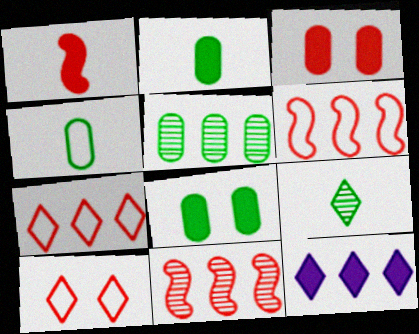[[1, 8, 12], 
[4, 5, 8], 
[5, 6, 12], 
[9, 10, 12]]